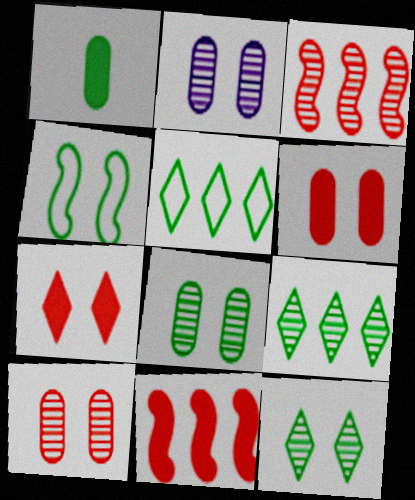[[1, 4, 9], 
[2, 4, 7], 
[2, 8, 10]]